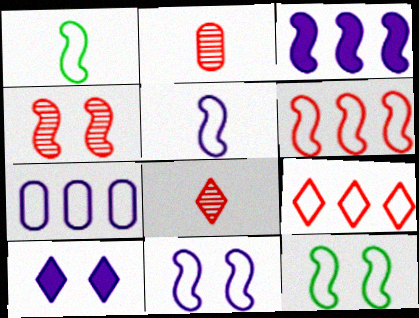[[1, 3, 4], 
[1, 6, 11], 
[5, 6, 12]]